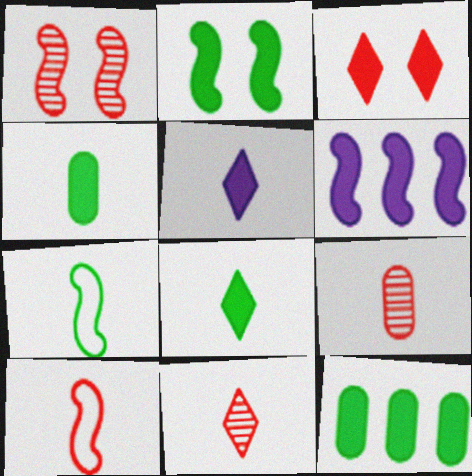[[1, 6, 7], 
[2, 8, 12], 
[3, 4, 6], 
[5, 7, 9]]